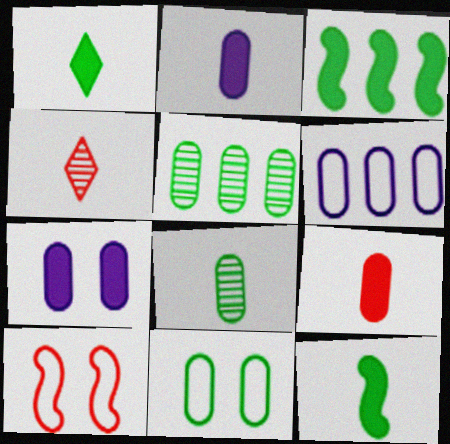[]